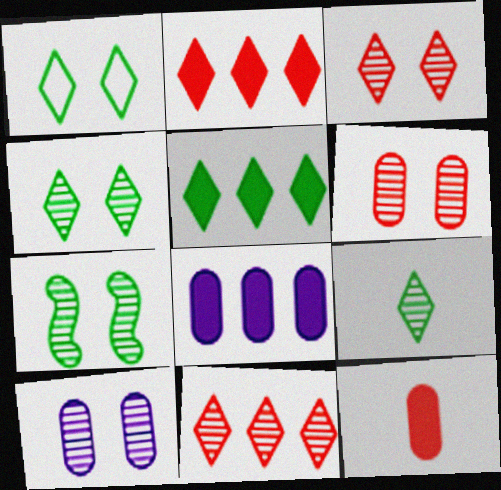[[1, 5, 9], 
[3, 7, 10]]